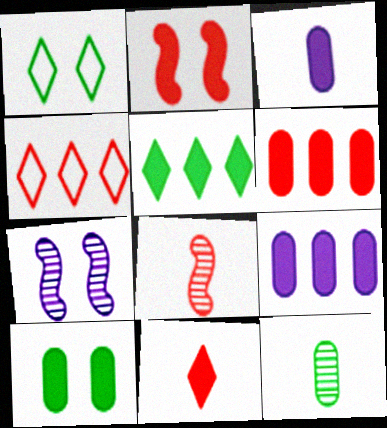[[1, 8, 9], 
[2, 3, 5], 
[2, 6, 11], 
[3, 6, 10]]